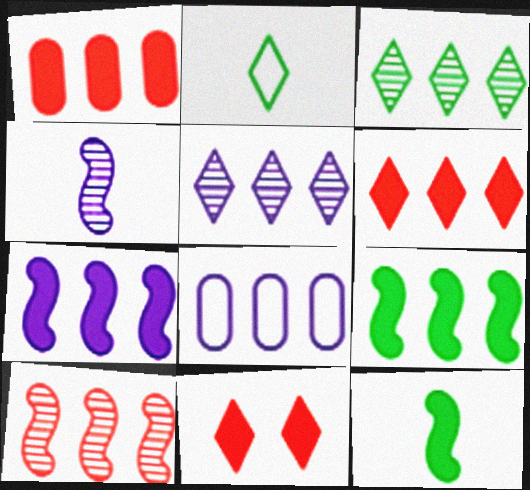[[2, 5, 11], 
[5, 7, 8]]